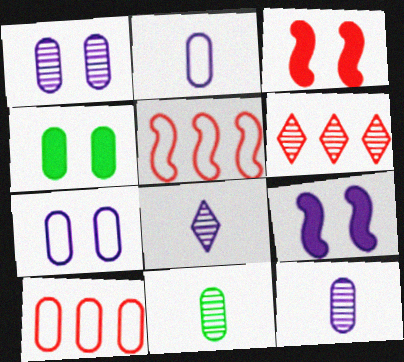[[4, 5, 8], 
[4, 10, 12]]